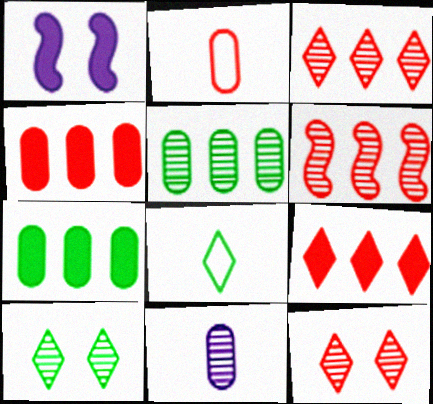[[6, 10, 11]]